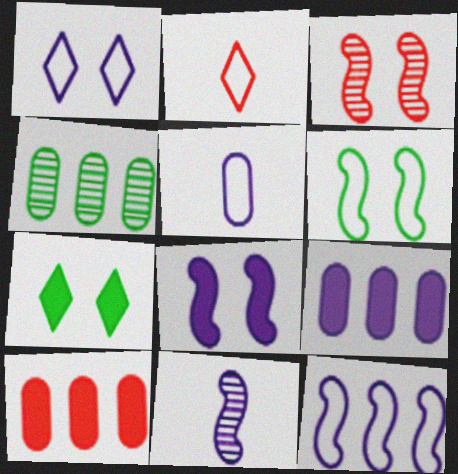[[1, 5, 12], 
[1, 9, 11], 
[2, 3, 10], 
[2, 4, 8], 
[3, 6, 8], 
[8, 11, 12]]